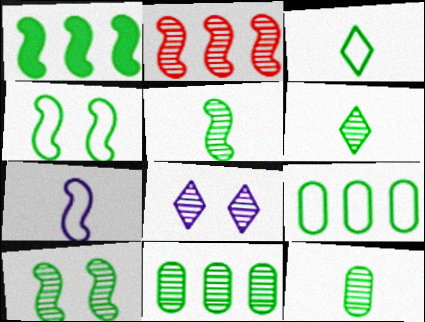[[1, 4, 5], 
[2, 8, 12], 
[3, 4, 9], 
[5, 6, 12], 
[6, 10, 11]]